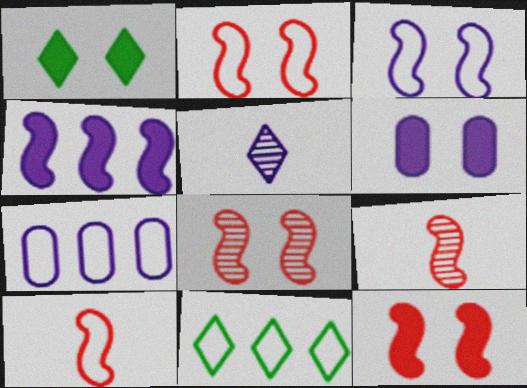[[1, 6, 12], 
[1, 7, 9], 
[2, 8, 12], 
[6, 9, 11]]